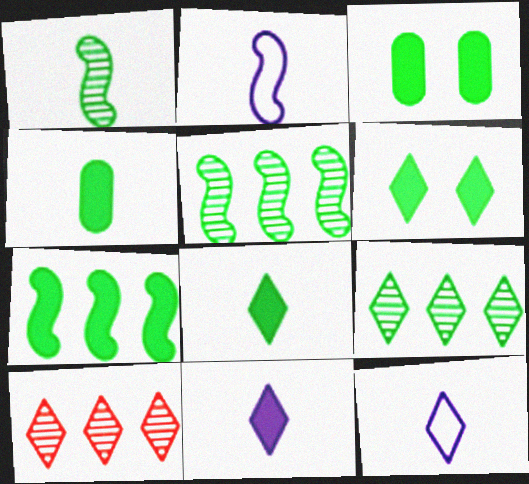[[2, 3, 10], 
[3, 7, 8], 
[4, 6, 7], 
[6, 10, 12]]